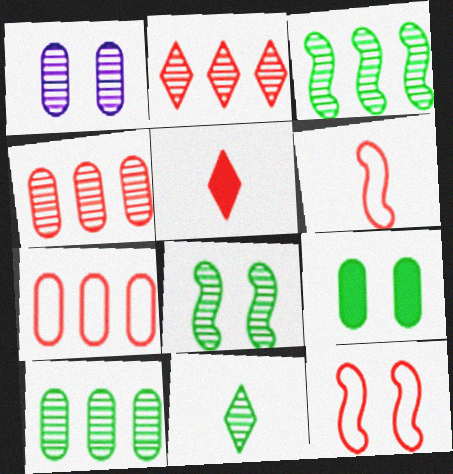[[4, 5, 12], 
[8, 10, 11]]